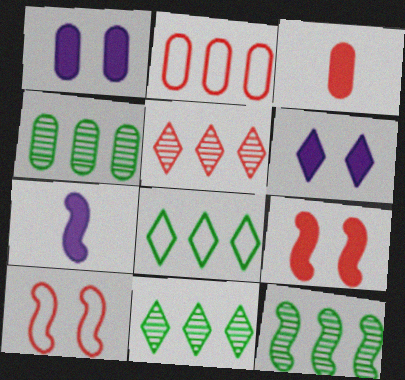[[3, 5, 10], 
[4, 11, 12], 
[7, 10, 12]]